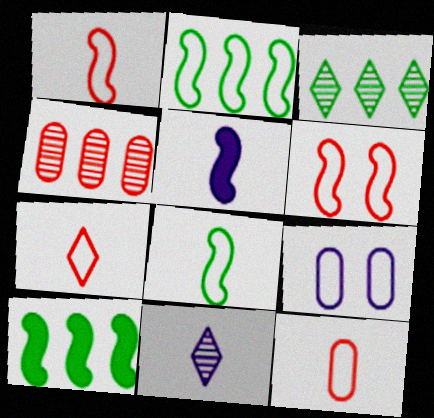[[1, 7, 12], 
[2, 7, 9]]